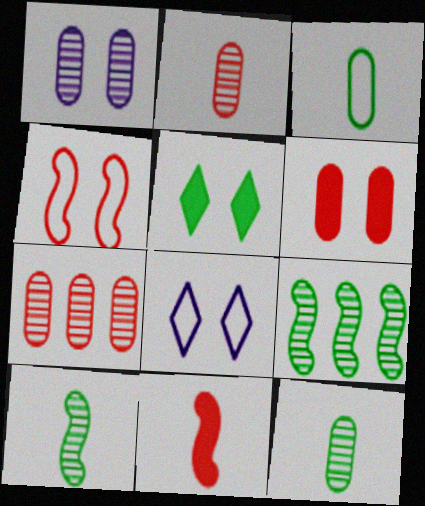[[1, 4, 5], 
[1, 7, 12], 
[3, 5, 9]]